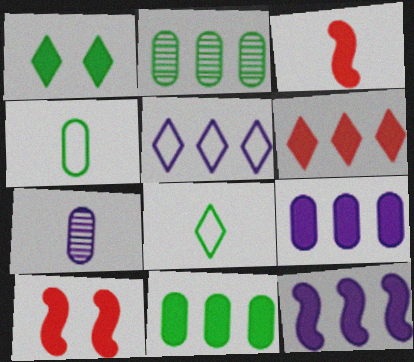[[1, 3, 9], 
[3, 7, 8], 
[6, 11, 12]]